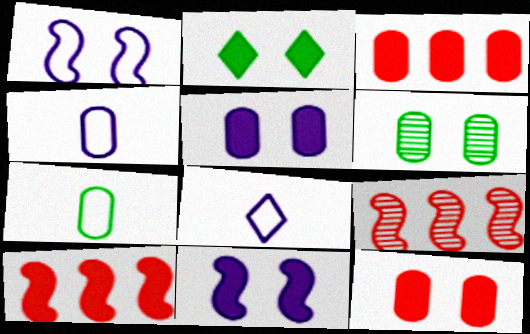[[2, 4, 9], 
[2, 11, 12], 
[3, 4, 6], 
[6, 8, 10]]